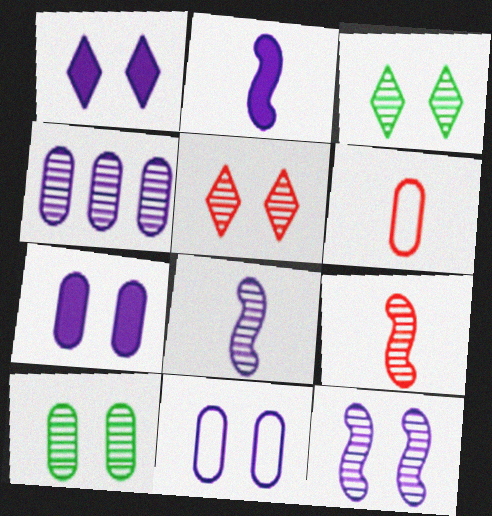[[1, 11, 12], 
[3, 4, 9], 
[5, 10, 12]]